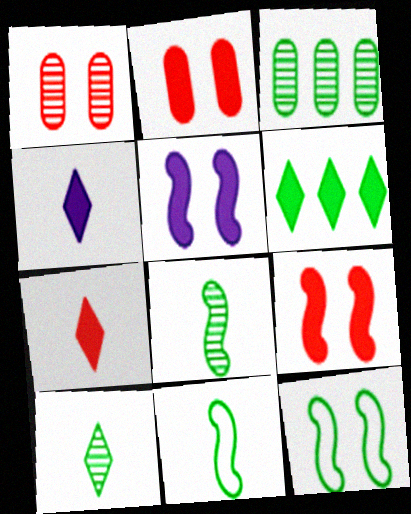[]